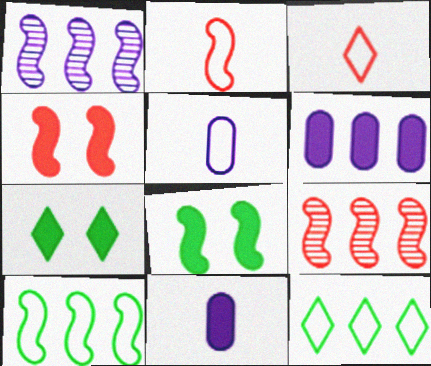[[1, 2, 8], 
[2, 4, 9], 
[5, 7, 9], 
[6, 9, 12]]